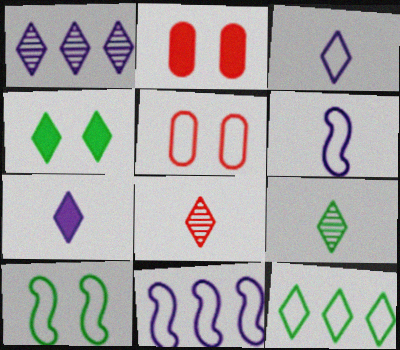[[2, 9, 11], 
[4, 9, 12], 
[5, 6, 12]]